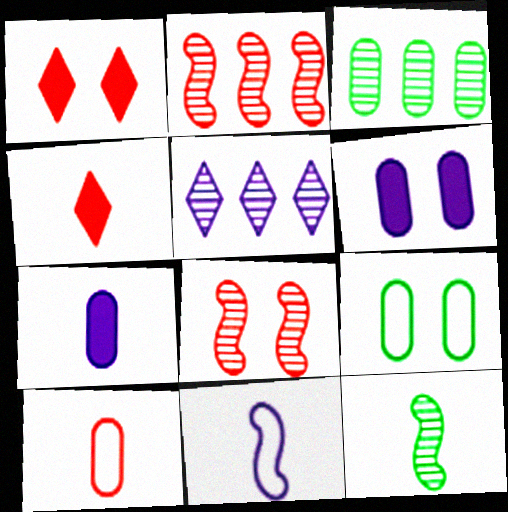[[1, 2, 10], 
[1, 3, 11], 
[2, 3, 5], 
[3, 6, 10], 
[5, 6, 11]]